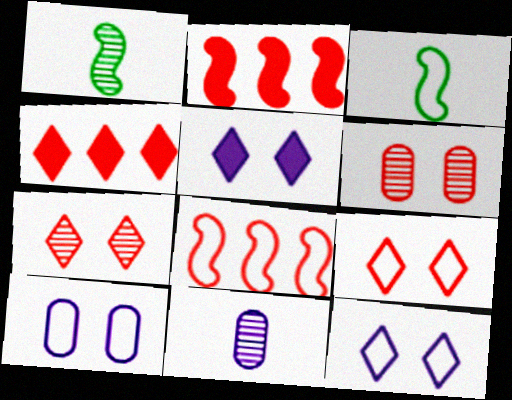[[1, 4, 10]]